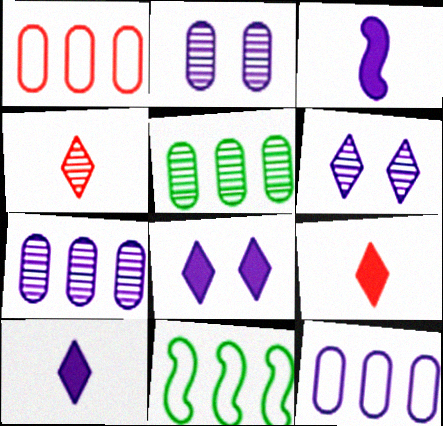[[2, 9, 11], 
[3, 6, 12]]